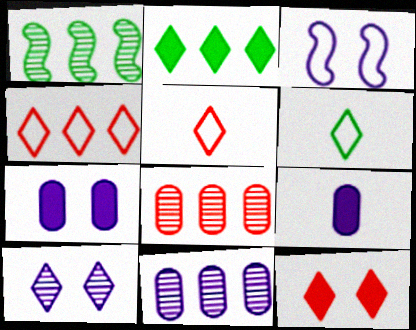[[1, 5, 7], 
[2, 5, 10], 
[3, 7, 10]]